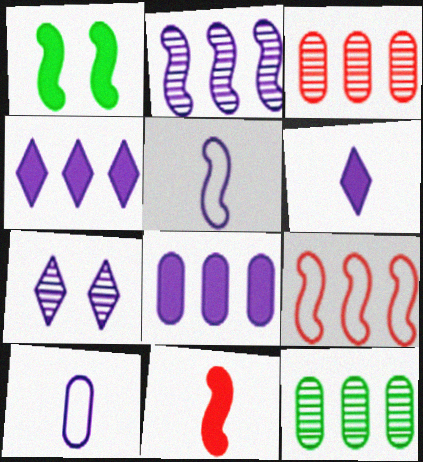[[4, 9, 12], 
[5, 7, 8]]